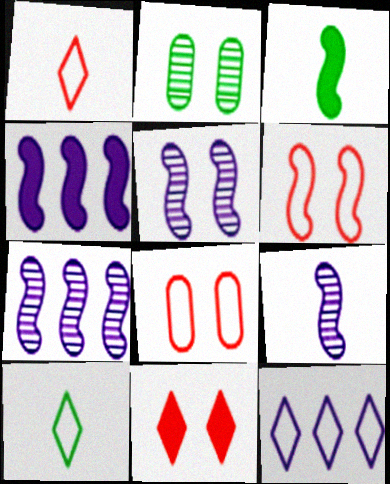[[1, 2, 4], 
[3, 6, 7], 
[5, 7, 9]]